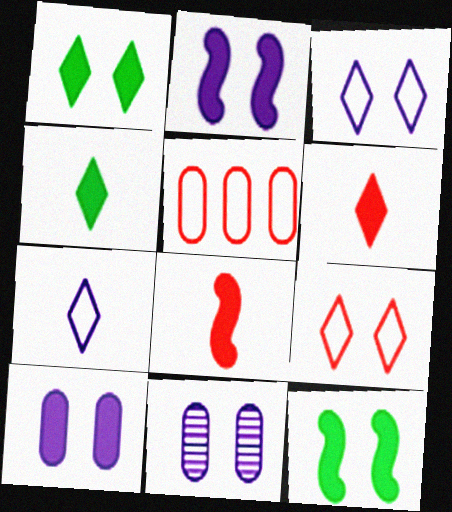[[2, 3, 11], 
[9, 11, 12]]